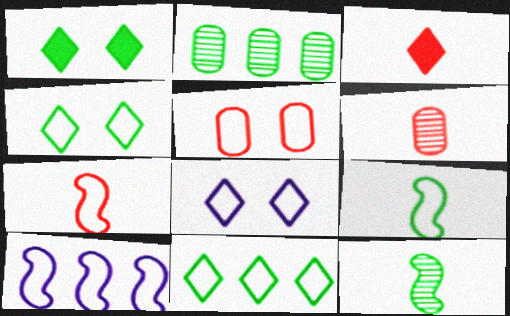[[1, 2, 9], 
[1, 6, 10], 
[3, 6, 7]]